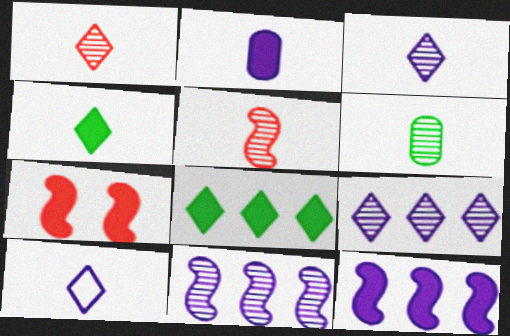[[1, 4, 10], 
[2, 7, 8], 
[3, 5, 6]]